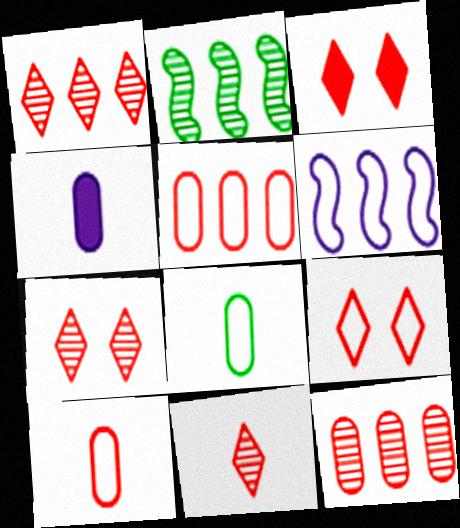[[1, 7, 11], 
[2, 4, 9], 
[3, 7, 9], 
[6, 8, 9]]